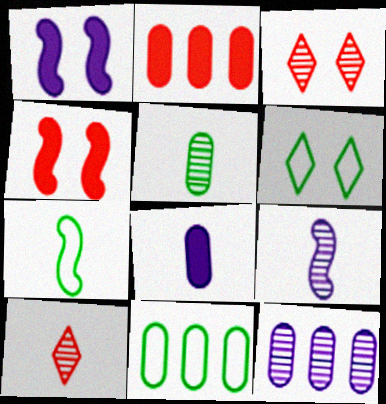[[1, 10, 11], 
[2, 6, 9], 
[2, 11, 12], 
[5, 9, 10], 
[6, 7, 11], 
[7, 8, 10]]